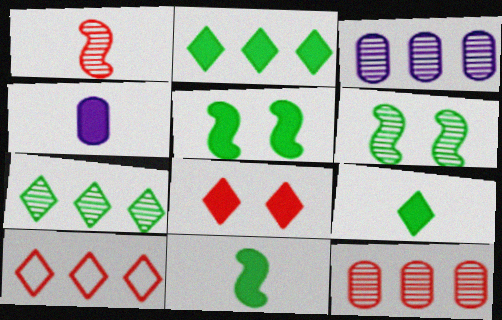[[4, 6, 10]]